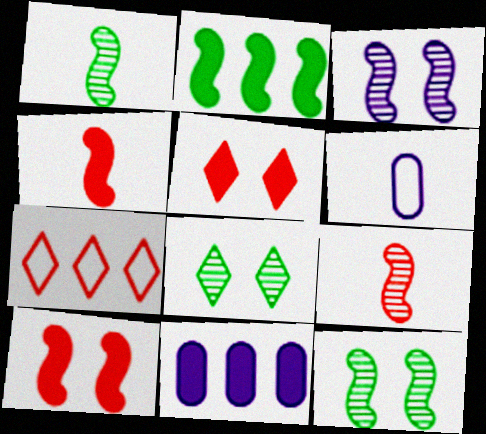[]